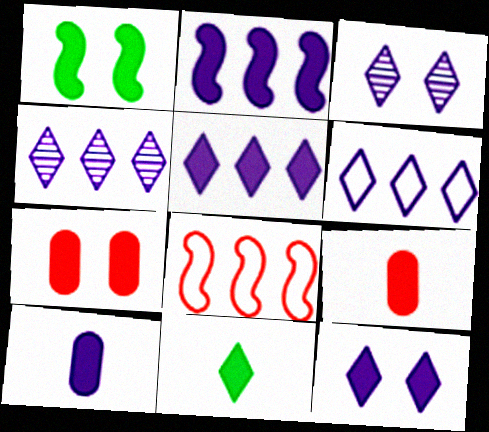[[1, 5, 9], 
[1, 7, 12], 
[2, 7, 11], 
[2, 10, 12], 
[4, 5, 6]]